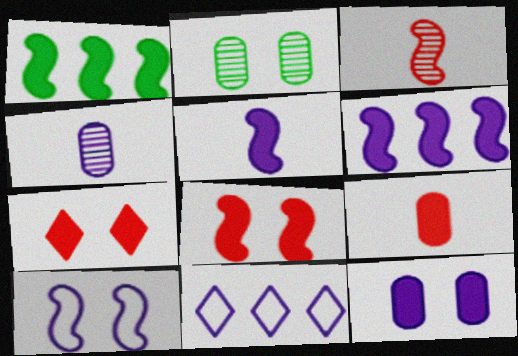[[1, 3, 10], 
[1, 5, 8], 
[2, 7, 10]]